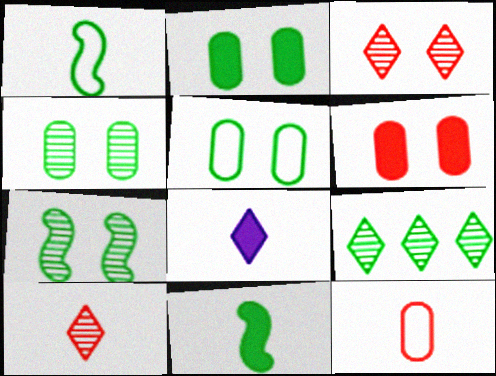[[1, 2, 9], 
[2, 4, 5], 
[5, 9, 11]]